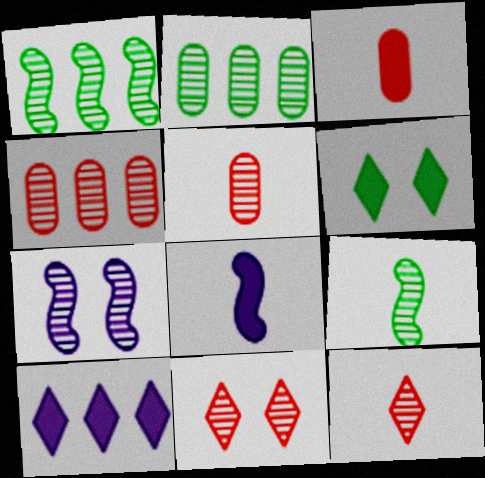[[2, 7, 12]]